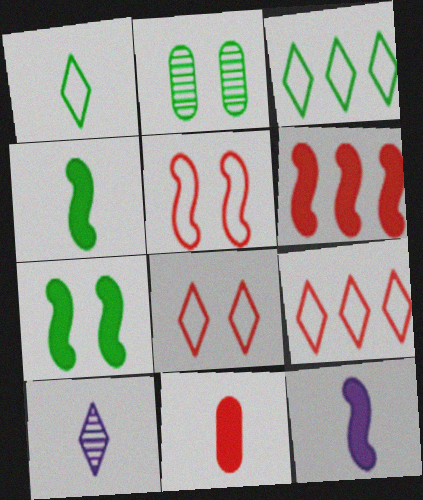[[2, 3, 4], 
[2, 9, 12], 
[6, 7, 12]]